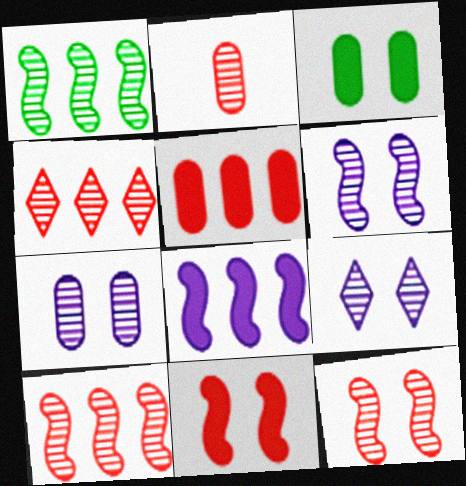[[1, 2, 9], 
[2, 4, 12], 
[6, 7, 9]]